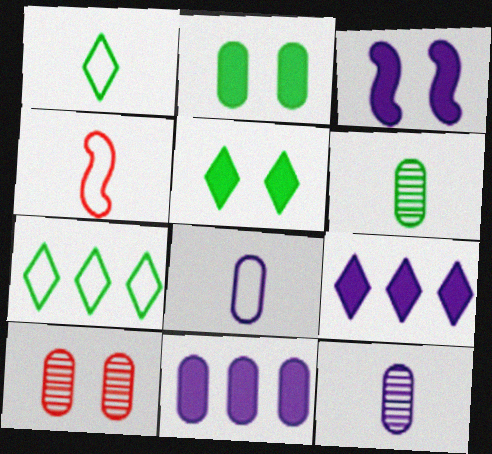[[1, 4, 8]]